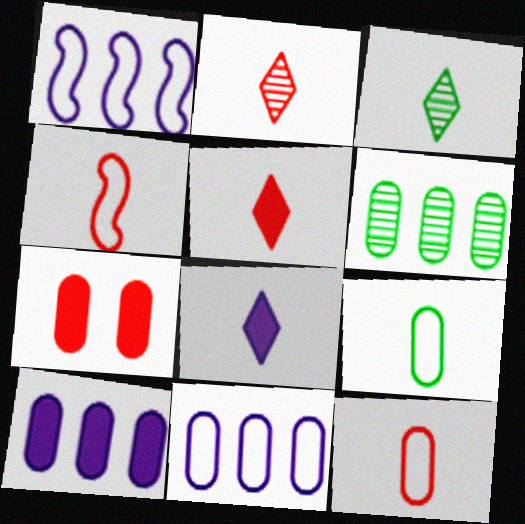[[1, 3, 7]]